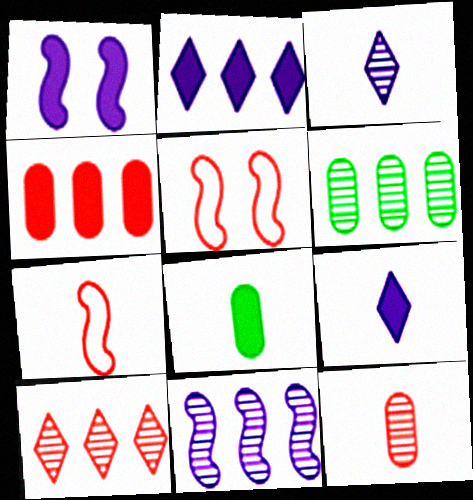[[3, 7, 8], 
[5, 6, 9], 
[6, 10, 11]]